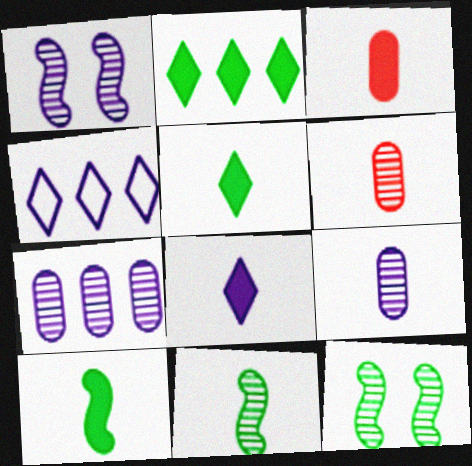[[3, 4, 12], 
[3, 8, 10]]